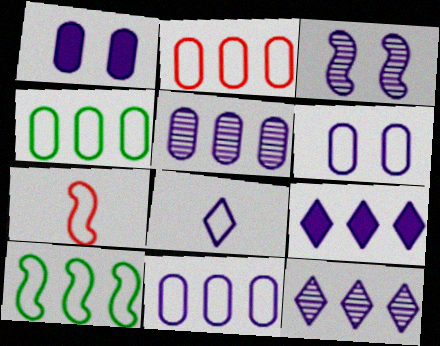[[2, 4, 11]]